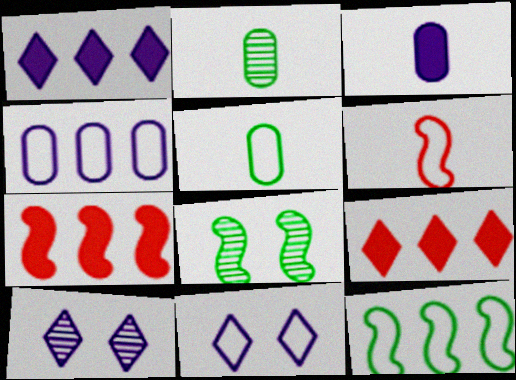[[2, 7, 11], 
[5, 7, 10]]